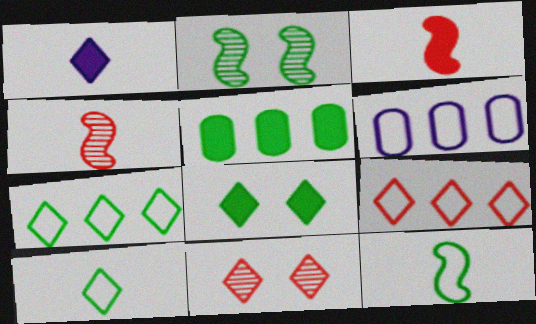[[1, 7, 11], 
[2, 5, 10], 
[4, 6, 8]]